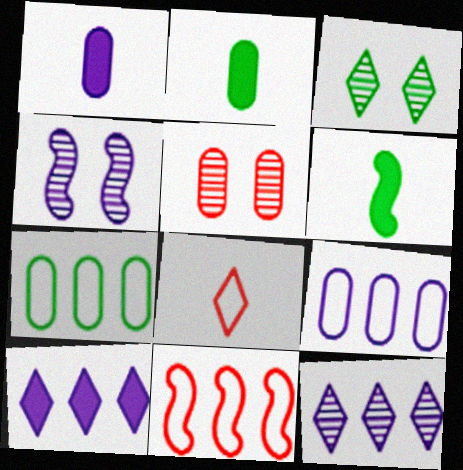[[1, 3, 11], 
[1, 5, 7], 
[2, 5, 9], 
[3, 4, 5], 
[3, 6, 7], 
[3, 8, 10], 
[4, 6, 11]]